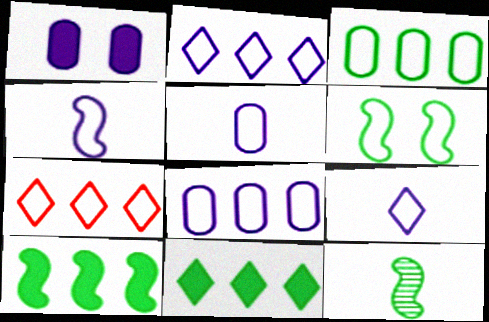[[1, 7, 12], 
[4, 5, 9], 
[5, 6, 7], 
[6, 10, 12]]